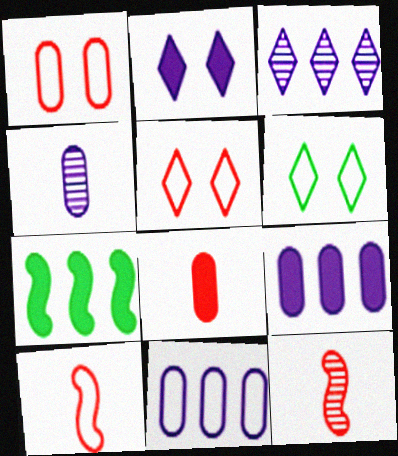[[2, 7, 8], 
[4, 5, 7], 
[6, 9, 12], 
[6, 10, 11]]